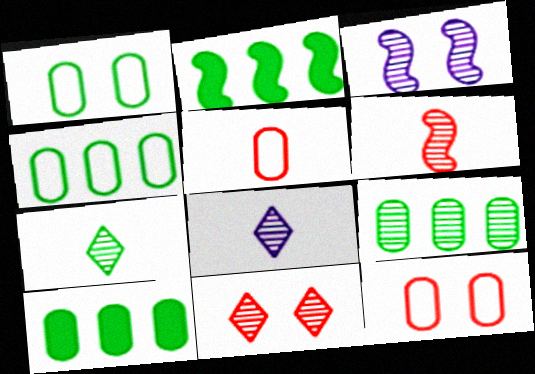[[1, 2, 7], 
[2, 8, 12], 
[4, 9, 10]]